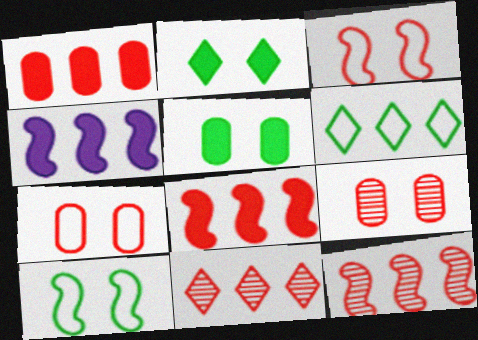[]